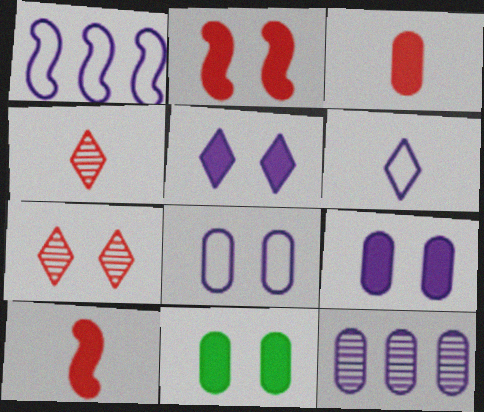[[1, 4, 11], 
[1, 6, 8], 
[2, 5, 11]]